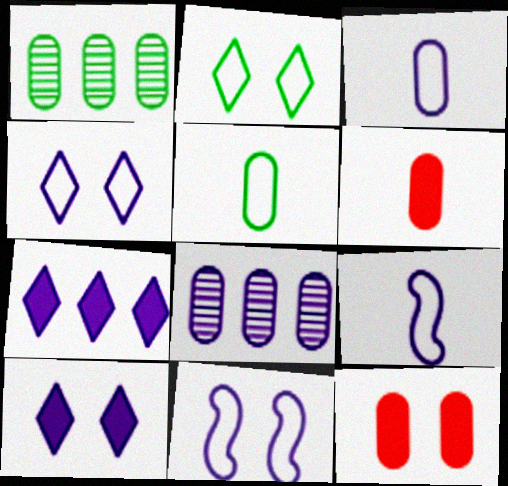[[1, 3, 12], 
[5, 8, 12], 
[8, 9, 10]]